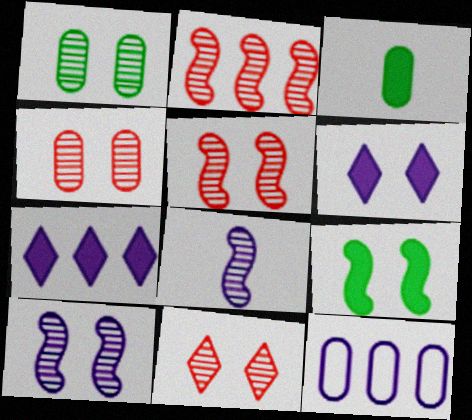[[1, 10, 11], 
[3, 4, 12], 
[4, 5, 11], 
[6, 8, 12]]